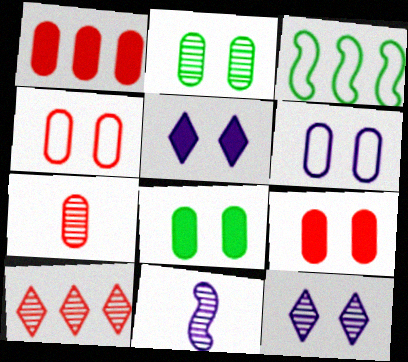[[1, 4, 7], 
[2, 6, 9], 
[2, 10, 11], 
[3, 5, 7]]